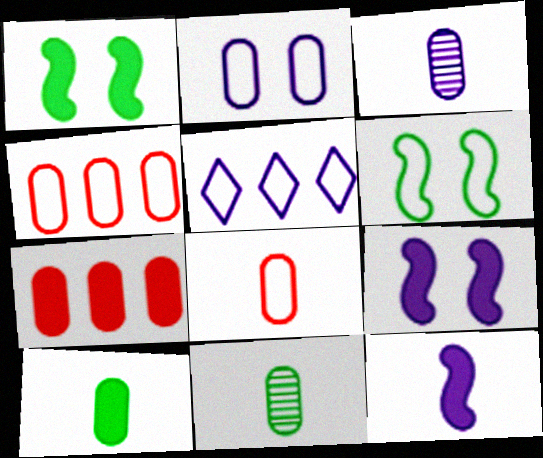[[2, 7, 11], 
[3, 5, 9], 
[3, 8, 10], 
[5, 6, 8]]